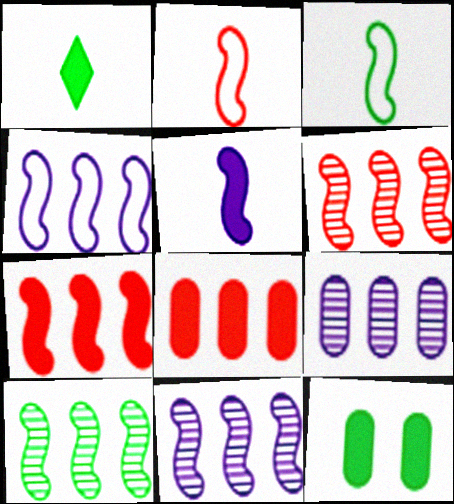[[4, 7, 10], 
[6, 10, 11]]